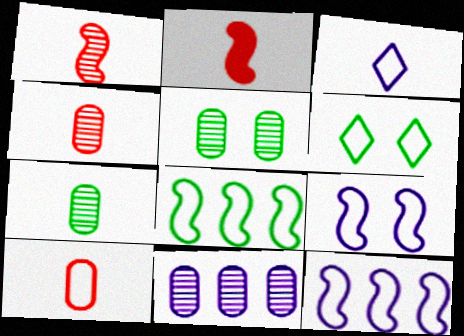[[2, 3, 7], 
[2, 6, 11], 
[4, 5, 11], 
[6, 10, 12]]